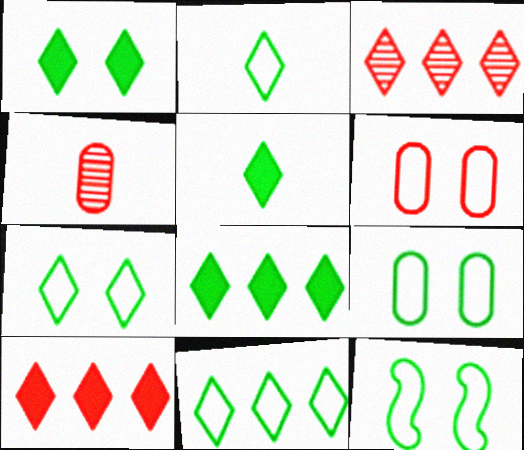[[1, 5, 8], 
[2, 7, 11], 
[7, 9, 12]]